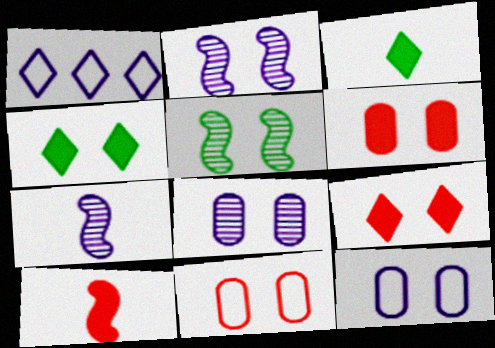[[2, 4, 11], 
[5, 9, 12]]